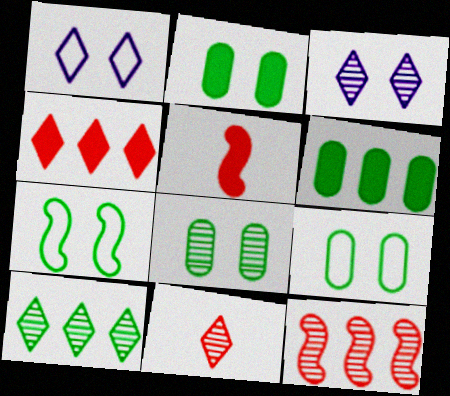[[2, 8, 9], 
[3, 10, 11]]